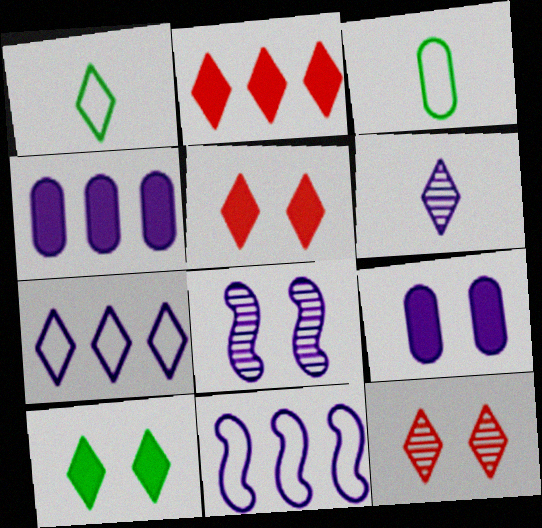[[2, 3, 8], 
[6, 9, 11]]